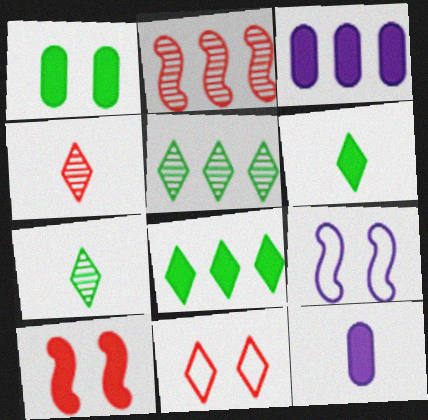[[3, 6, 10], 
[8, 10, 12]]